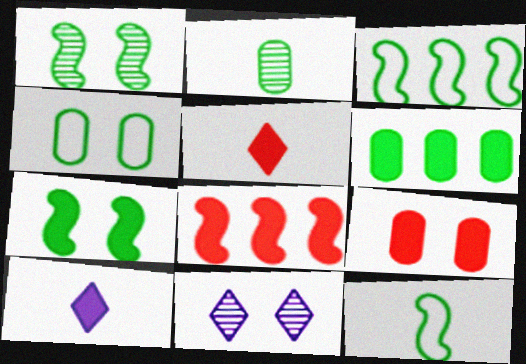[[2, 4, 6], 
[5, 8, 9]]